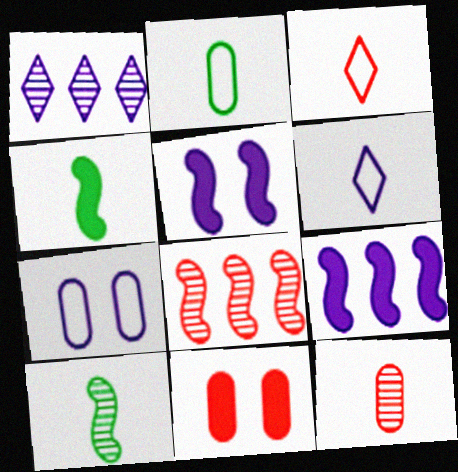[[3, 8, 11], 
[4, 6, 12]]